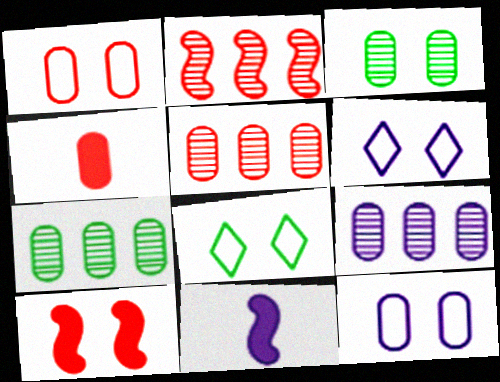[[1, 4, 5], 
[3, 6, 10], 
[4, 7, 12], 
[5, 7, 9], 
[5, 8, 11], 
[6, 9, 11]]